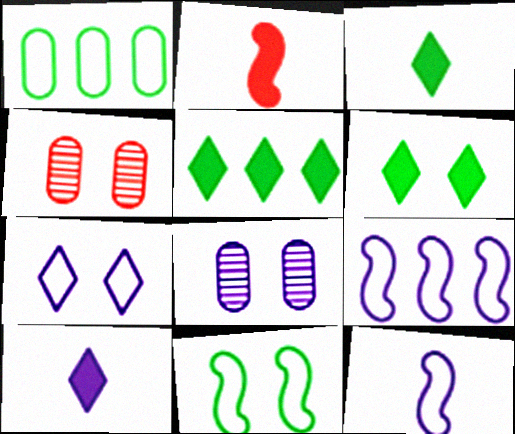[[3, 4, 9], 
[3, 5, 6], 
[4, 5, 12], 
[8, 9, 10]]